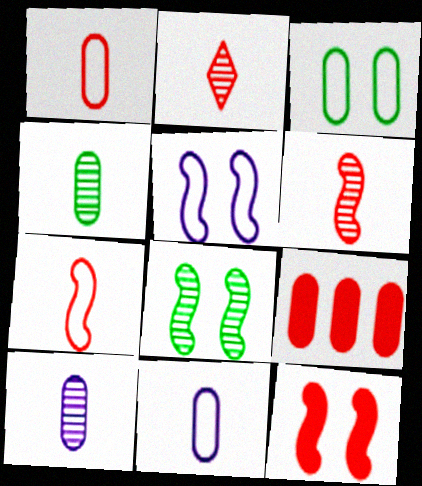[[3, 9, 10], 
[5, 8, 12]]